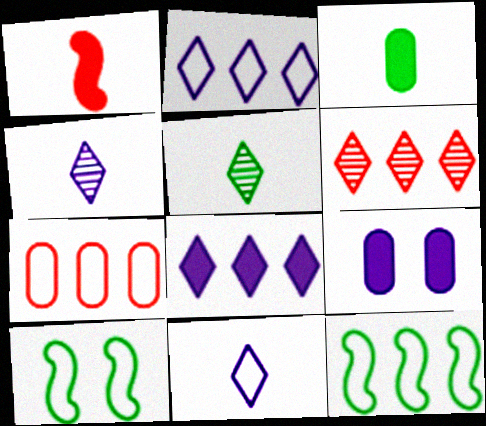[[2, 7, 12], 
[7, 10, 11]]